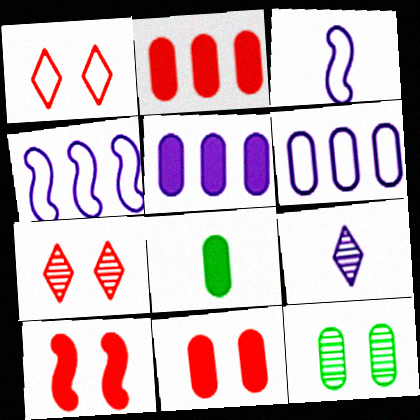[[4, 7, 8], 
[5, 8, 11]]